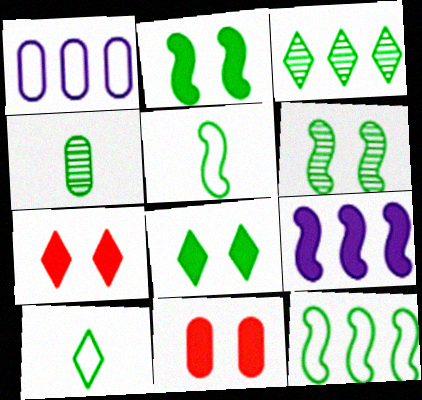[[1, 4, 11], 
[3, 4, 6], 
[3, 8, 10], 
[4, 8, 12]]